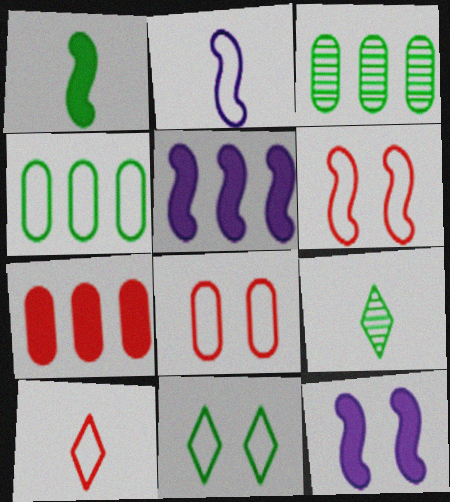[[1, 3, 11], 
[3, 10, 12], 
[5, 8, 9]]